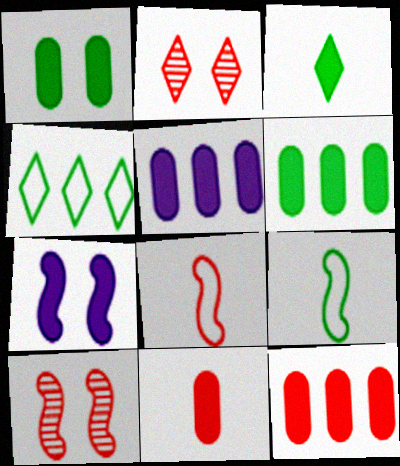[[1, 5, 11], 
[2, 5, 9], 
[2, 8, 12], 
[3, 7, 12], 
[5, 6, 12]]